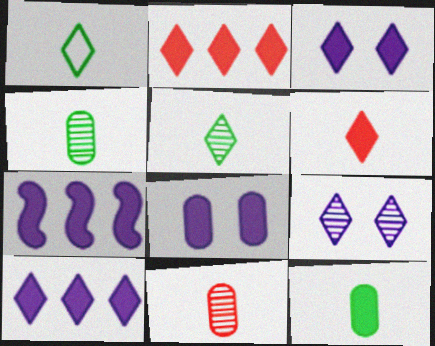[[1, 2, 9]]